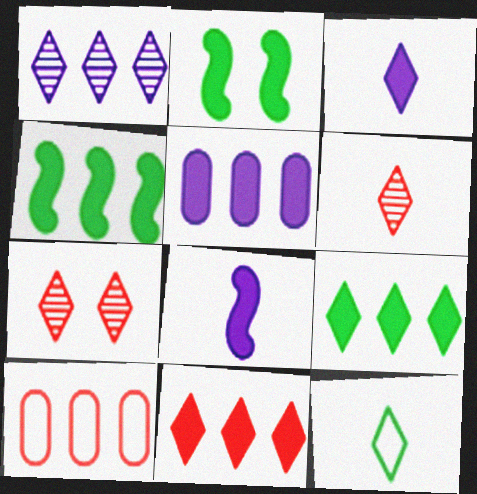[[1, 4, 10], 
[3, 6, 12], 
[4, 5, 11]]